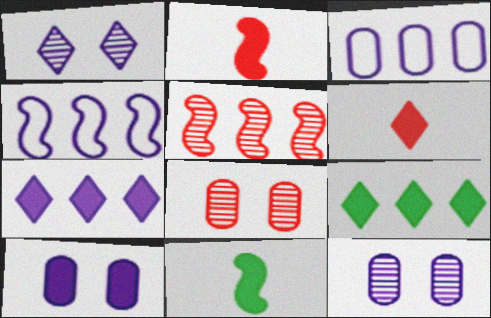[[2, 9, 10], 
[3, 5, 9]]